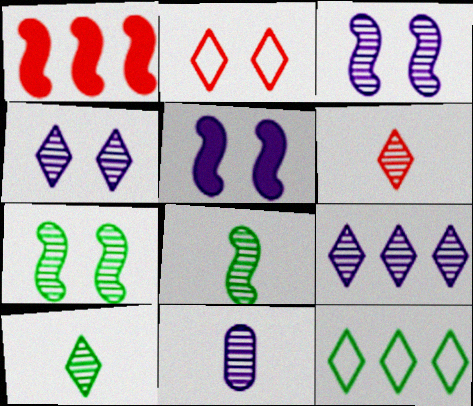[[3, 9, 11], 
[6, 8, 11]]